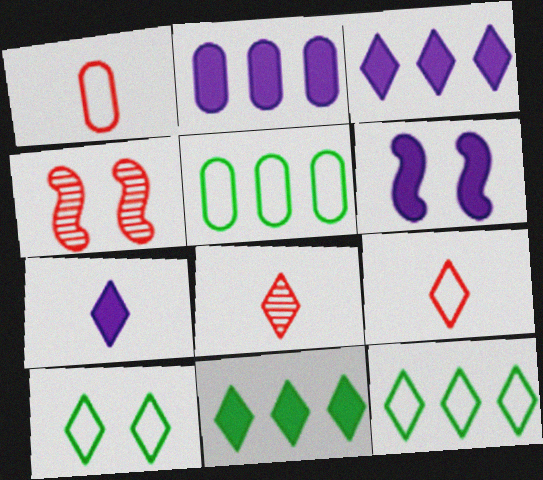[[2, 6, 7], 
[3, 8, 10], 
[4, 5, 7], 
[5, 6, 8]]